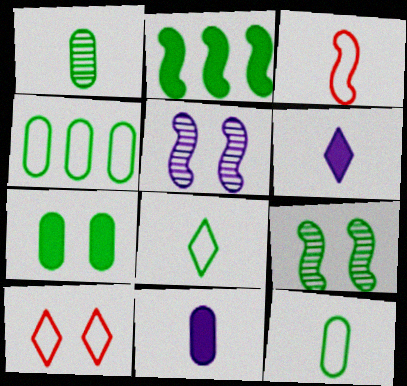[[1, 3, 6], 
[1, 4, 7], 
[2, 3, 5], 
[5, 7, 10]]